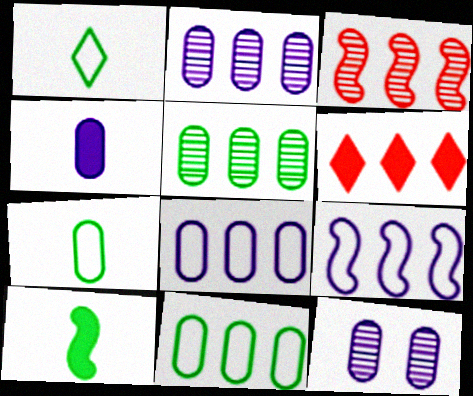[[4, 8, 12], 
[5, 6, 9]]